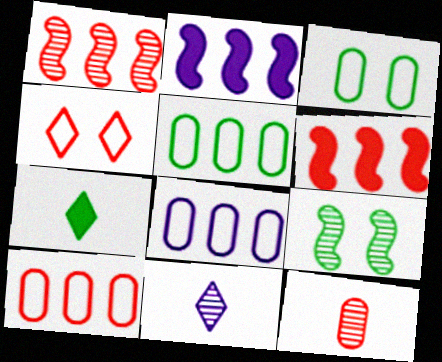[[3, 6, 11], 
[4, 6, 12], 
[5, 7, 9], 
[5, 8, 10]]